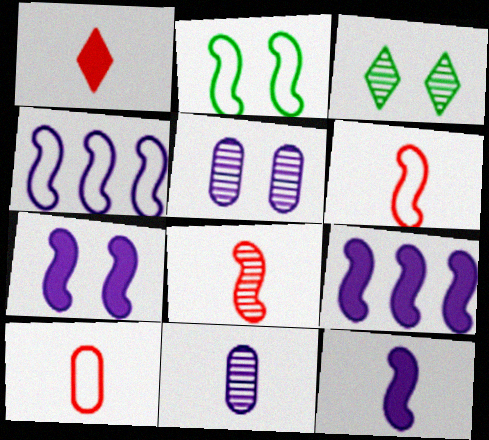[[1, 8, 10], 
[2, 4, 6], 
[2, 8, 9], 
[3, 9, 10], 
[7, 9, 12]]